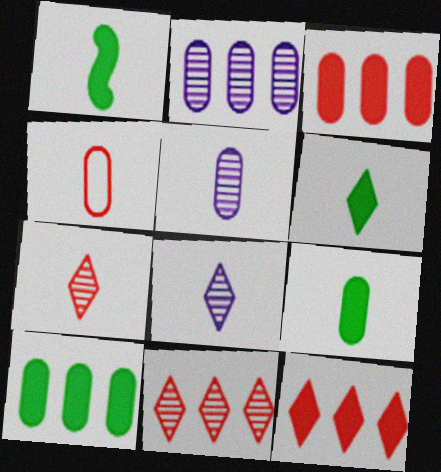[[1, 4, 8], 
[1, 6, 9], 
[4, 5, 9]]